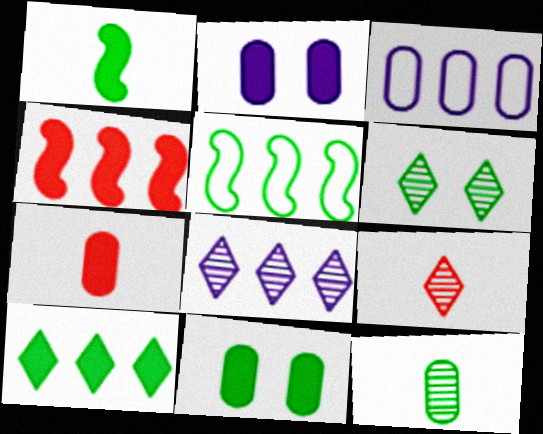[[1, 10, 11], 
[2, 5, 9], 
[6, 8, 9]]